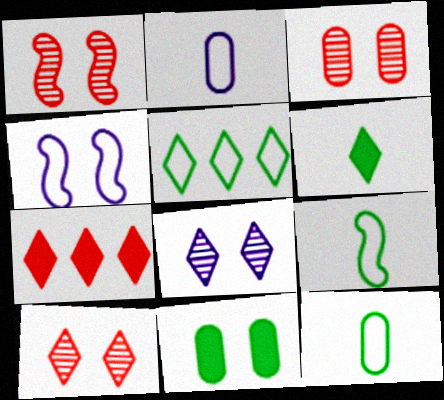[[1, 3, 10], 
[4, 10, 11]]